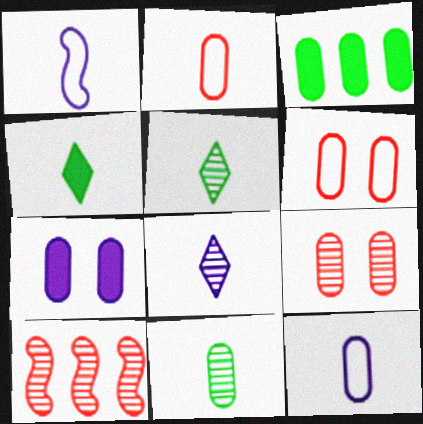[[3, 9, 12]]